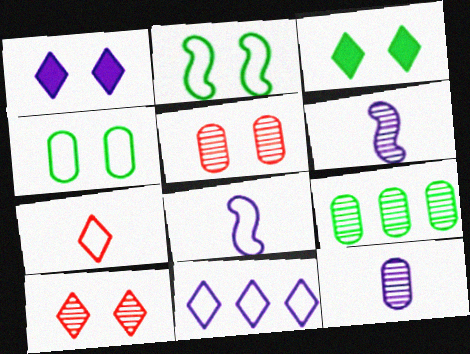[[1, 2, 5], 
[5, 9, 12], 
[6, 9, 10]]